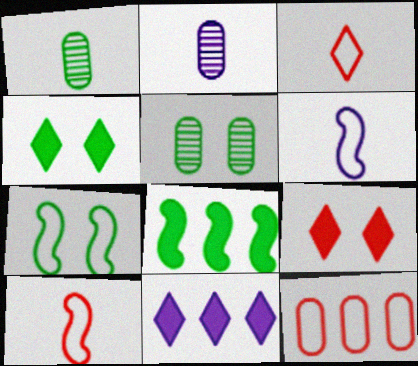[[4, 5, 7], 
[5, 10, 11]]